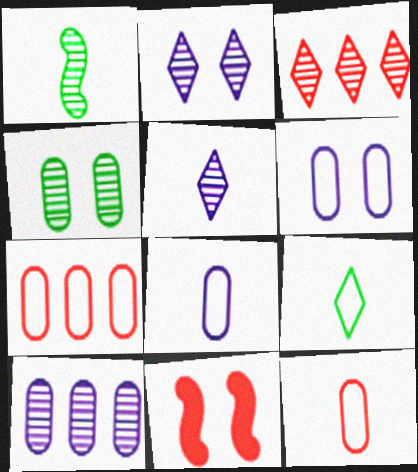[[3, 11, 12], 
[9, 10, 11]]